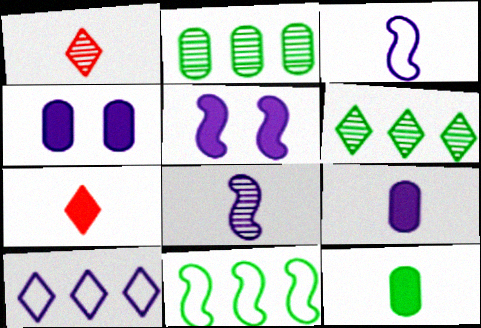[[1, 3, 12], 
[1, 4, 11], 
[4, 8, 10]]